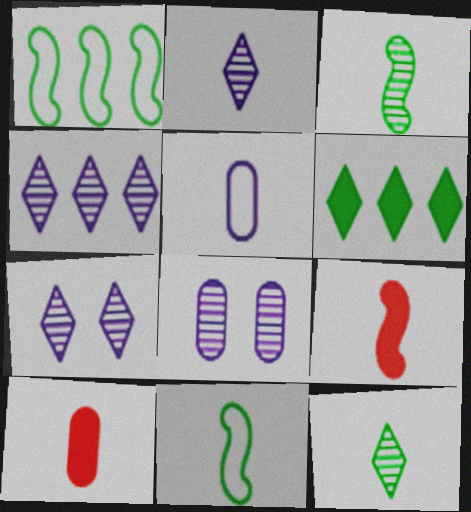[[1, 7, 10], 
[2, 4, 7], 
[2, 10, 11], 
[5, 9, 12]]